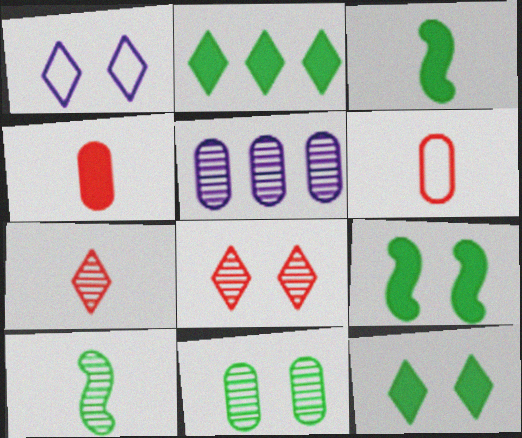[[1, 2, 7], 
[1, 8, 12], 
[5, 8, 10]]